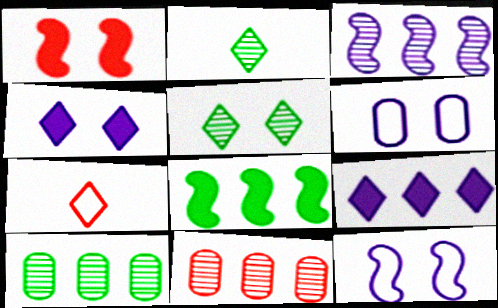[[1, 5, 6], 
[1, 7, 11], 
[5, 7, 9]]